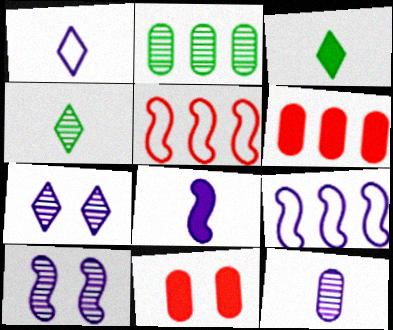[[1, 8, 12], 
[4, 9, 11], 
[8, 9, 10]]